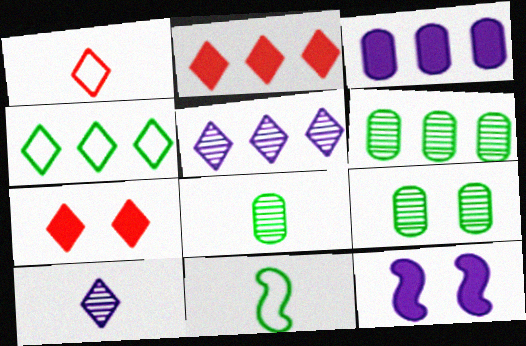[[1, 6, 12], 
[2, 4, 5], 
[4, 7, 10], 
[6, 8, 9]]